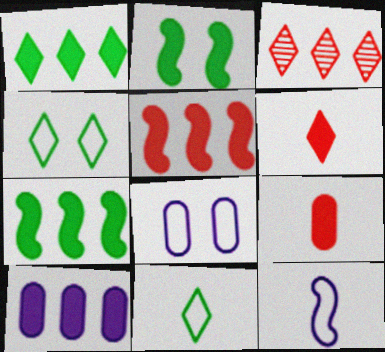[[1, 5, 10], 
[2, 6, 10]]